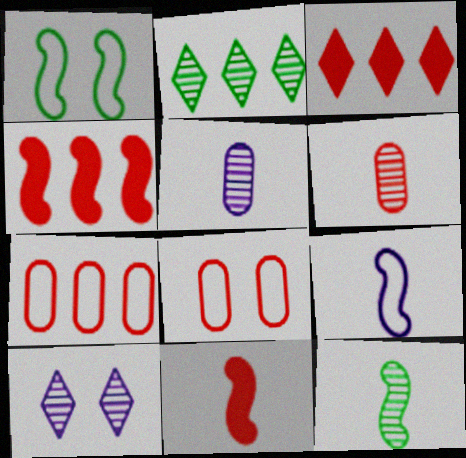[[1, 3, 5], 
[9, 11, 12]]